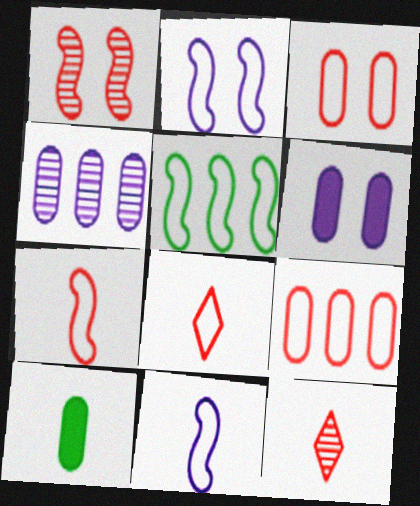[[2, 5, 7], 
[3, 4, 10], 
[5, 6, 12], 
[10, 11, 12]]